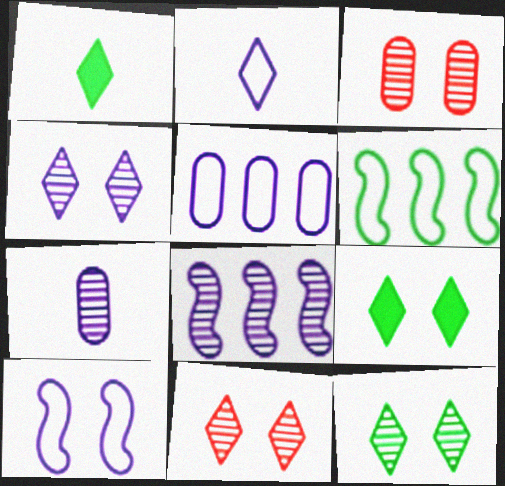[[2, 5, 10], 
[3, 9, 10], 
[4, 7, 8], 
[4, 11, 12]]